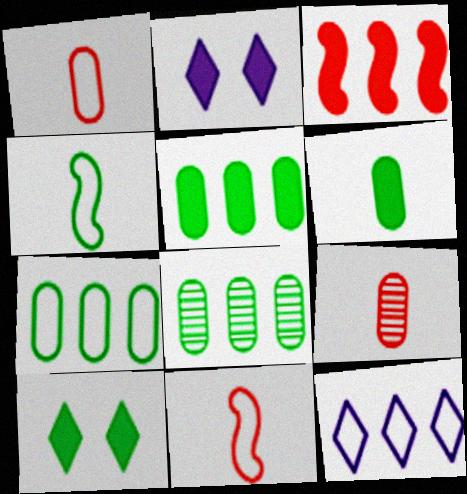[[2, 3, 6], 
[2, 8, 11], 
[3, 8, 12], 
[4, 8, 10], 
[5, 7, 8]]